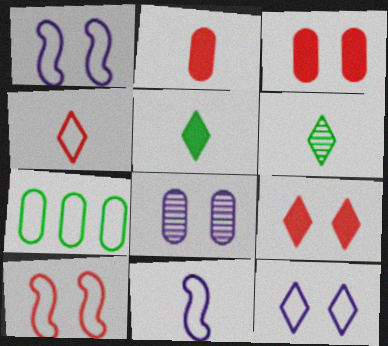[[1, 4, 7], 
[2, 6, 11], 
[2, 7, 8]]